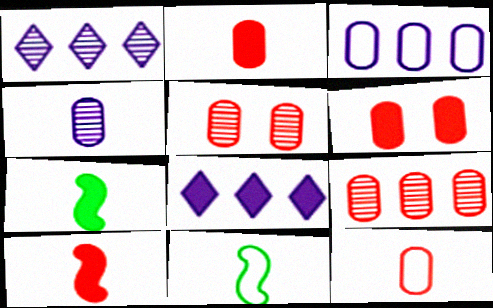[[1, 6, 11], 
[5, 8, 11], 
[6, 7, 8], 
[6, 9, 12]]